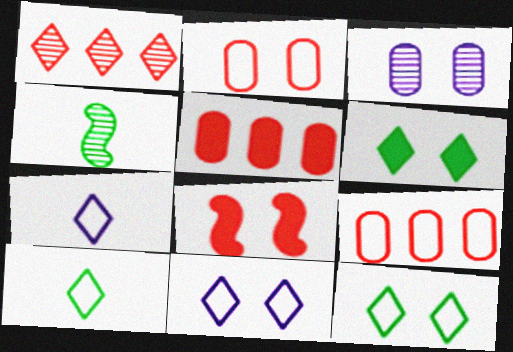[[1, 3, 4], 
[1, 6, 7], 
[3, 8, 12], 
[4, 5, 11]]